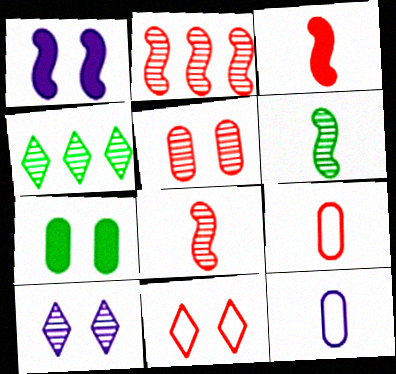[[1, 4, 9]]